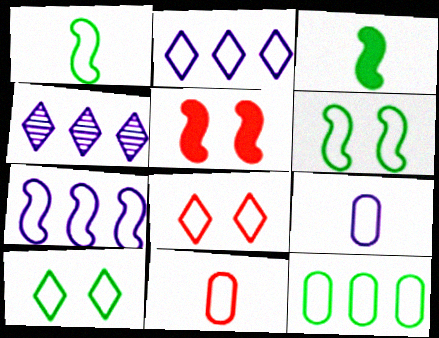[[1, 10, 12], 
[2, 6, 11], 
[7, 10, 11]]